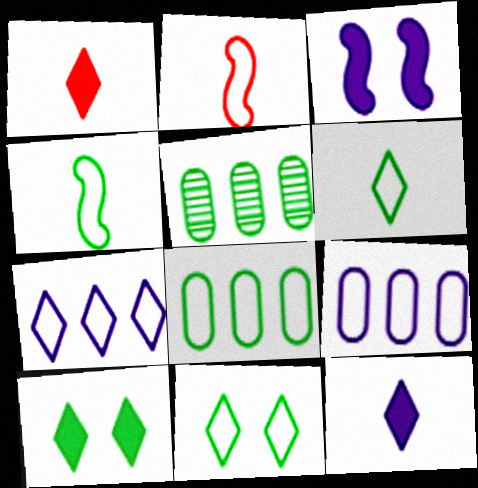[[2, 9, 11], 
[4, 5, 10], 
[4, 8, 11]]